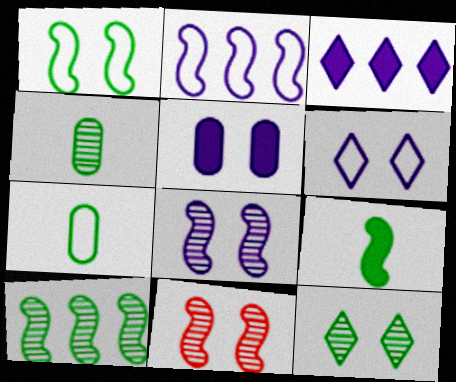[[1, 9, 10], 
[2, 9, 11], 
[3, 7, 11], 
[4, 10, 12], 
[5, 6, 8]]